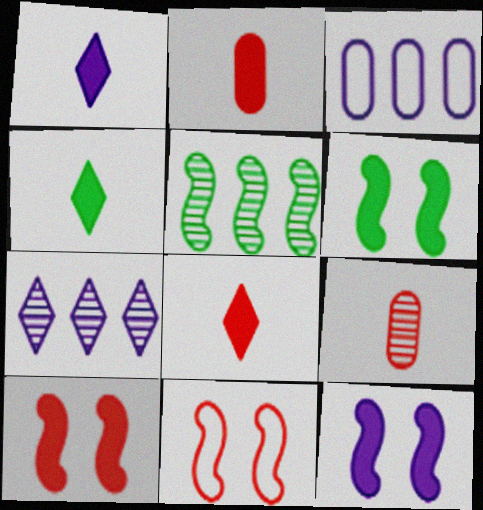[[1, 4, 8], 
[6, 10, 12]]